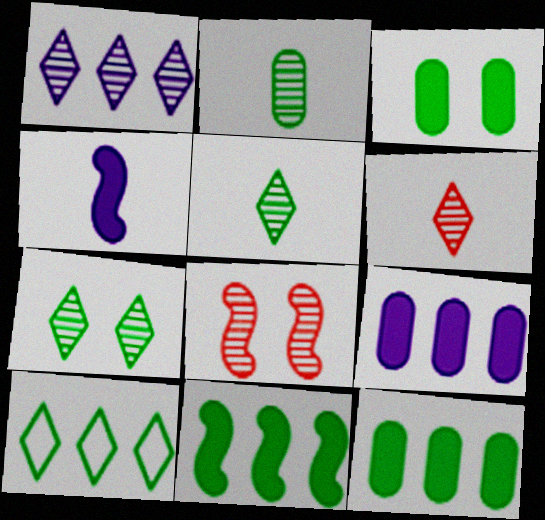[[1, 2, 8], 
[1, 6, 7]]